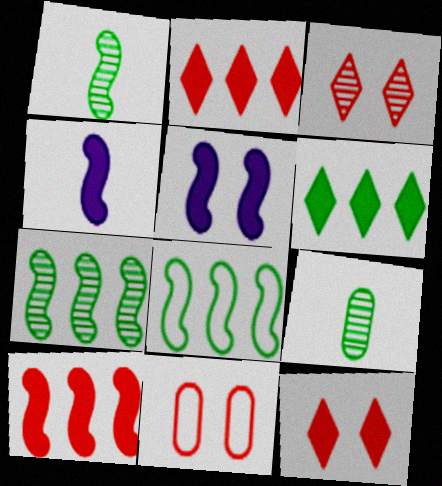[]